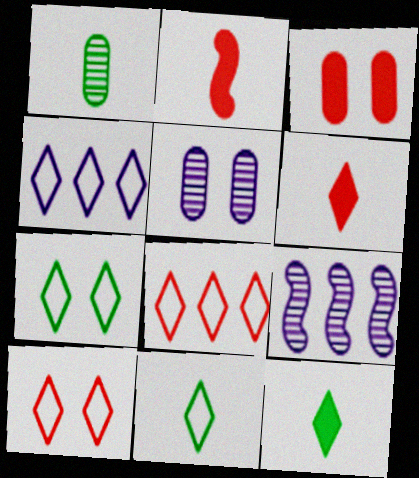[[3, 9, 11], 
[4, 10, 11]]